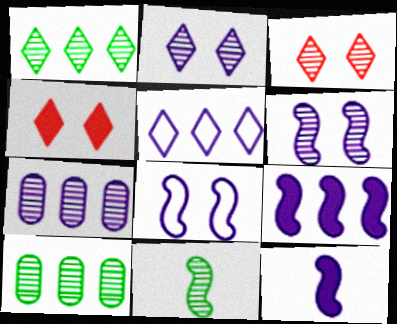[[3, 7, 11], 
[5, 7, 9]]